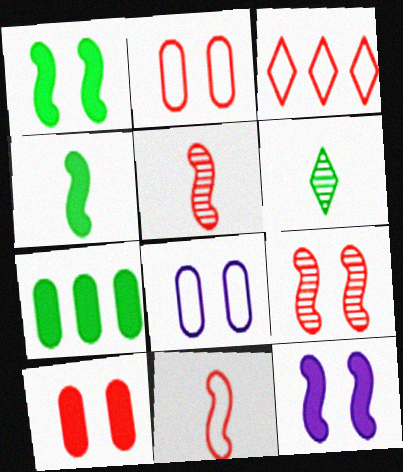[[2, 3, 11], 
[3, 5, 10]]